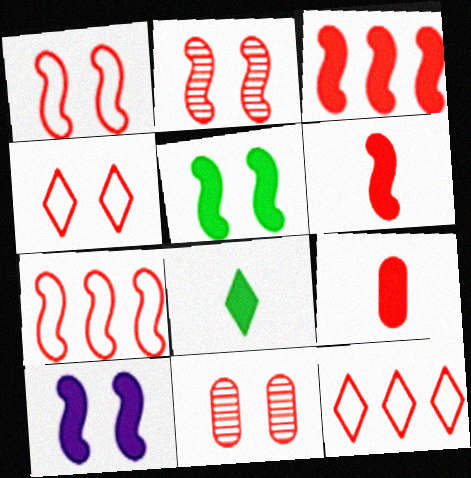[[2, 6, 7], 
[2, 9, 12], 
[6, 11, 12]]